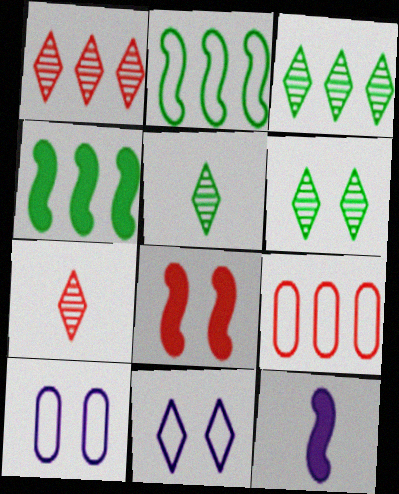[[3, 5, 6], 
[4, 7, 10], 
[4, 8, 12], 
[6, 8, 10], 
[6, 9, 12], 
[7, 8, 9]]